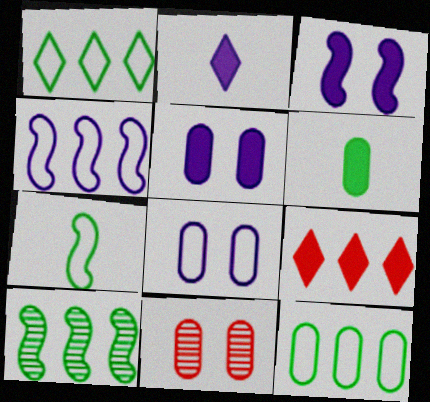[[3, 6, 9]]